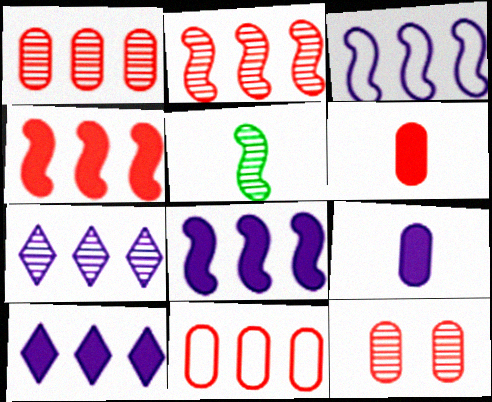[[5, 7, 12], 
[6, 11, 12]]